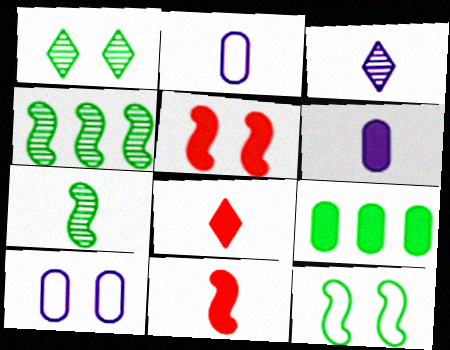[[1, 5, 10], 
[2, 7, 8], 
[4, 8, 10]]